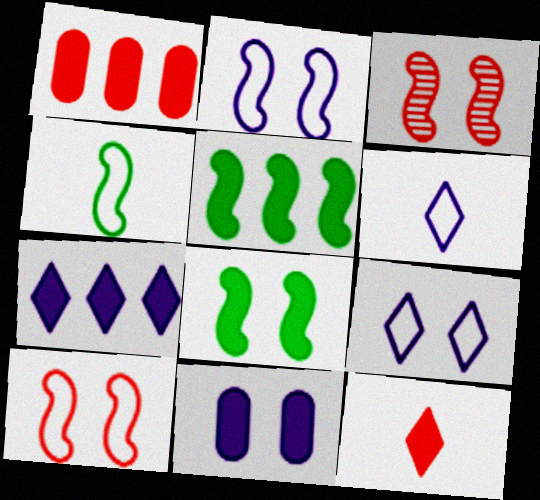[[1, 5, 7], 
[2, 3, 8], 
[5, 11, 12]]